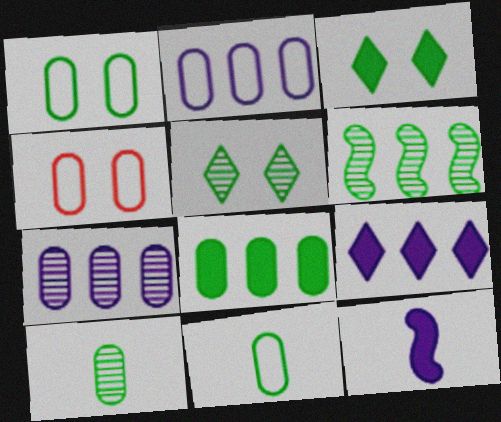[[1, 8, 10], 
[2, 4, 11], 
[3, 6, 11], 
[5, 6, 10]]